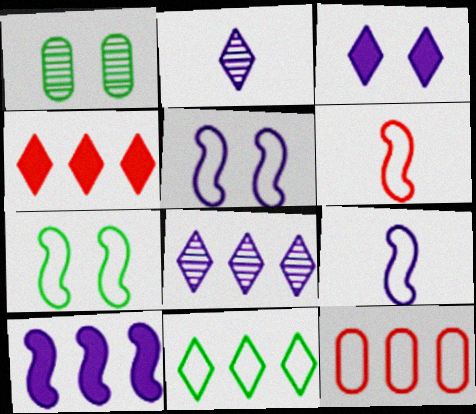[[1, 4, 9], 
[4, 8, 11]]